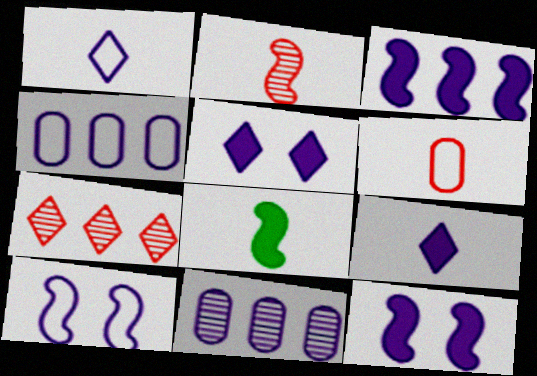[[1, 4, 10], 
[1, 11, 12], 
[9, 10, 11]]